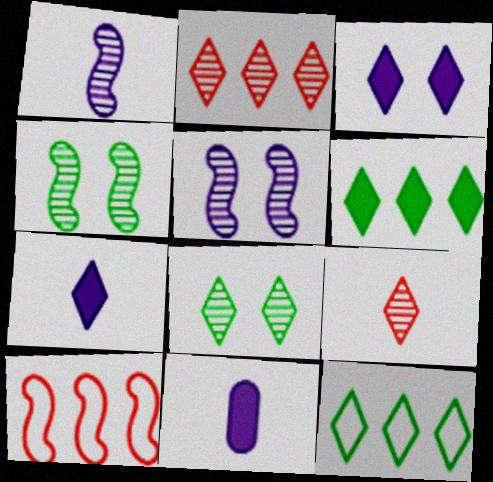[[3, 9, 12], 
[8, 10, 11]]